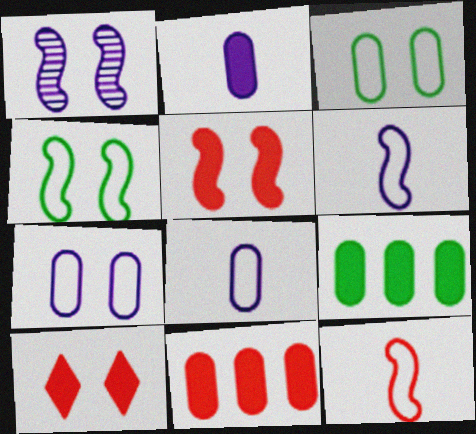[[1, 3, 10], 
[1, 4, 5]]